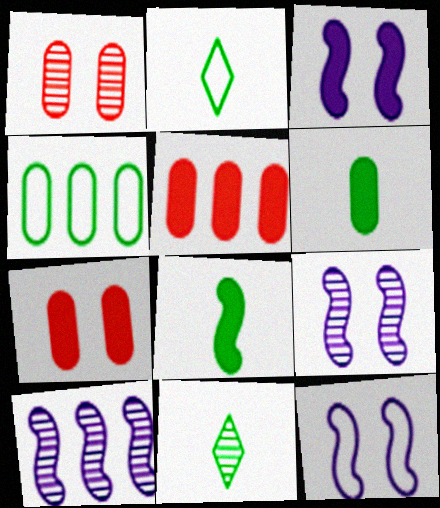[[1, 10, 11], 
[2, 5, 9], 
[2, 7, 10], 
[3, 9, 12], 
[5, 11, 12]]